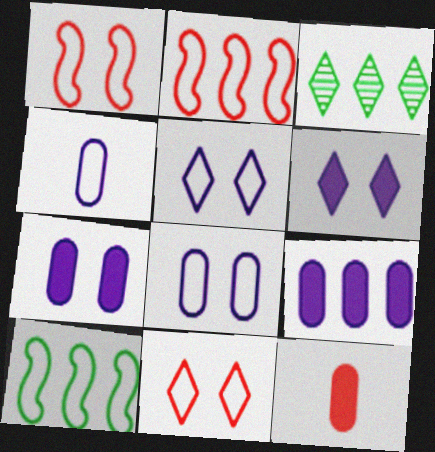[[2, 3, 9], 
[4, 10, 11]]